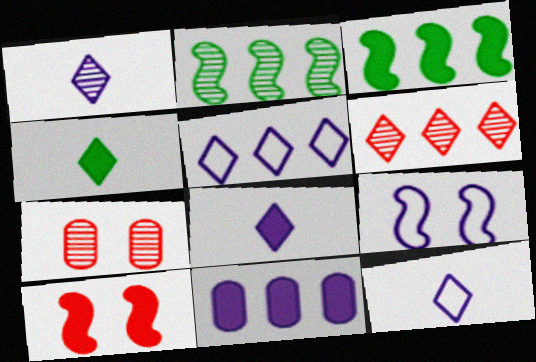[[1, 2, 7], 
[1, 8, 12], 
[1, 9, 11], 
[3, 7, 12], 
[4, 10, 11]]